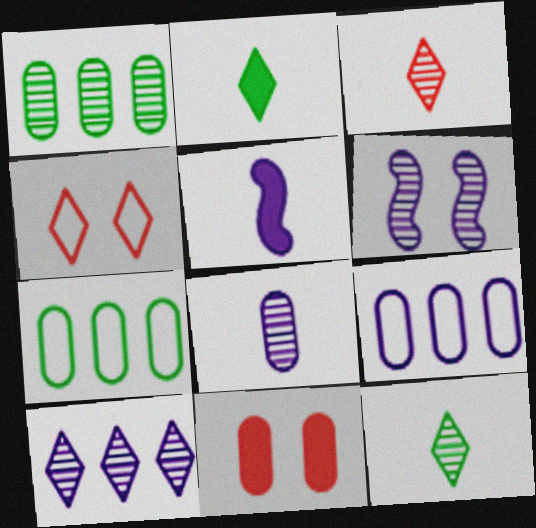[[1, 3, 6], 
[1, 4, 5], 
[2, 4, 10], 
[6, 8, 10], 
[7, 8, 11]]